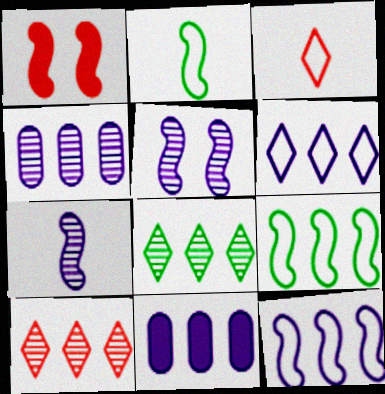[[1, 7, 9], 
[9, 10, 11]]